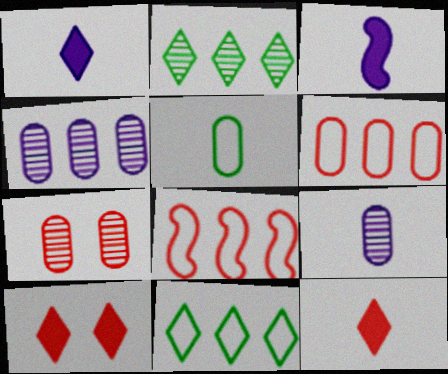[[3, 7, 11], 
[7, 8, 12]]